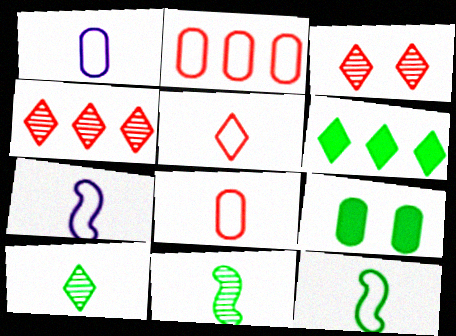[[1, 5, 12], 
[4, 7, 9]]